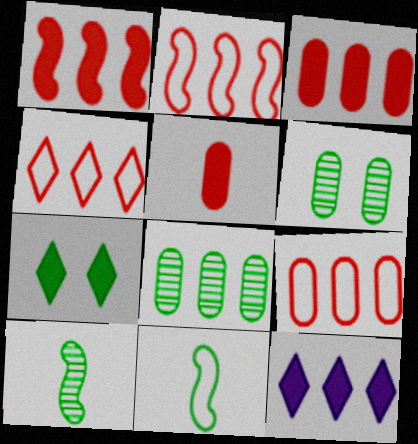[[2, 4, 9], 
[2, 8, 12], 
[7, 8, 11]]